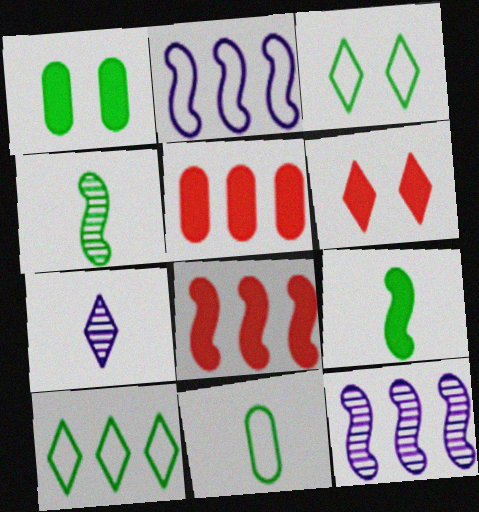[[1, 4, 10], 
[5, 10, 12], 
[6, 7, 10], 
[6, 11, 12]]